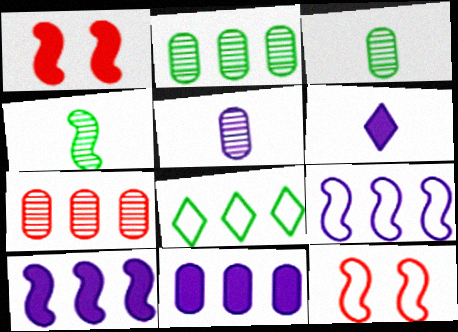[[1, 4, 9], 
[1, 5, 8], 
[2, 6, 12], 
[4, 10, 12], 
[7, 8, 10]]